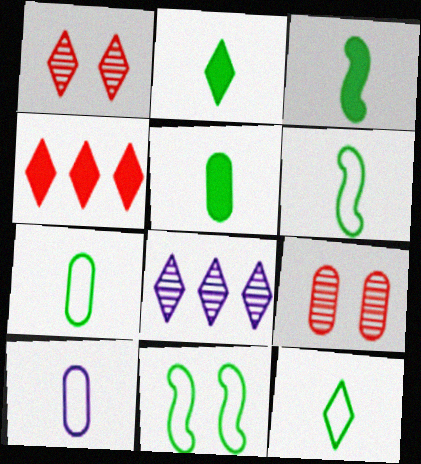[[2, 3, 5], 
[6, 7, 12]]